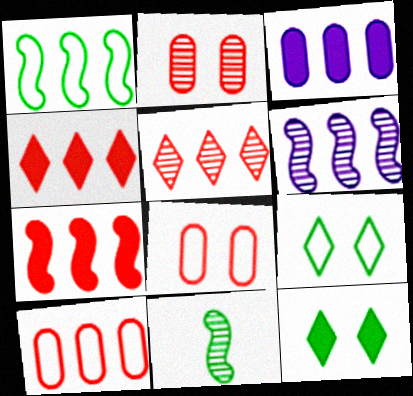[[1, 3, 5], 
[1, 6, 7], 
[5, 7, 10]]